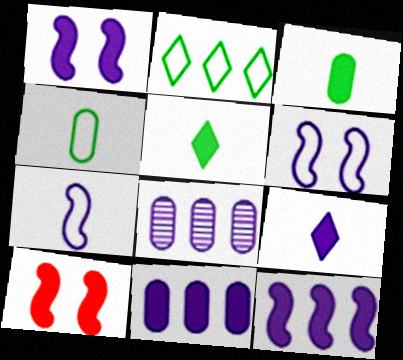[[1, 9, 11], 
[5, 10, 11], 
[6, 8, 9]]